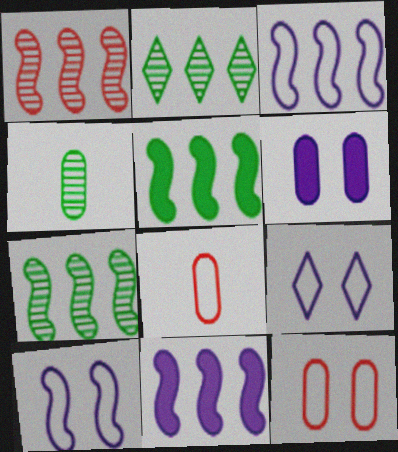[[1, 3, 5]]